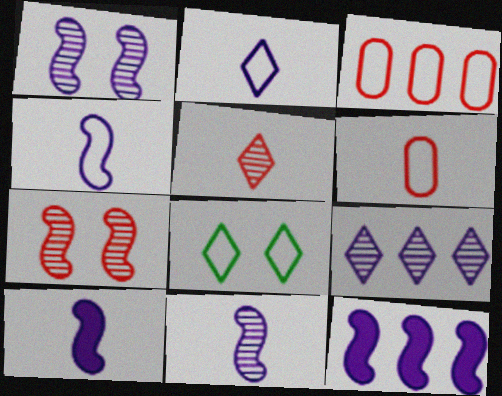[[1, 4, 12], 
[3, 4, 8], 
[4, 10, 11]]